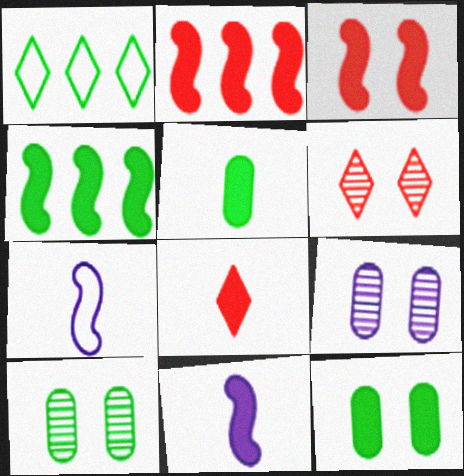[[3, 4, 11], 
[5, 8, 11]]